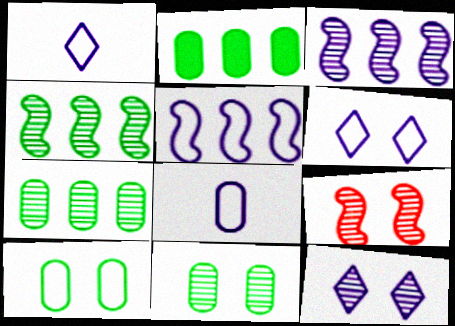[[1, 2, 9], 
[5, 6, 8], 
[9, 11, 12]]